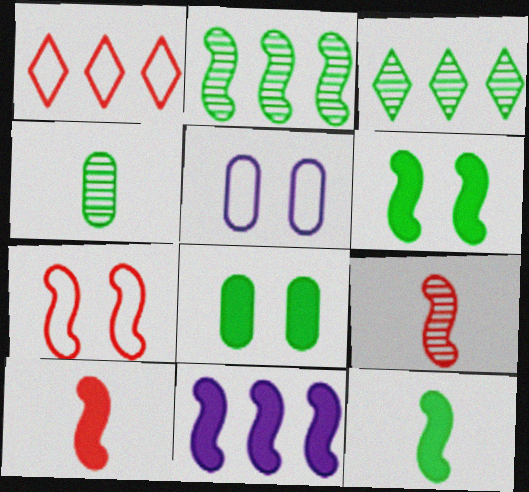[[3, 5, 10], 
[6, 10, 11]]